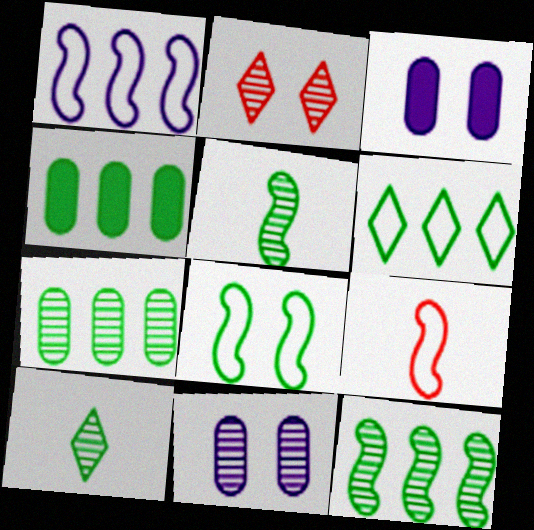[[1, 8, 9], 
[2, 3, 8], 
[4, 6, 12], 
[4, 8, 10]]